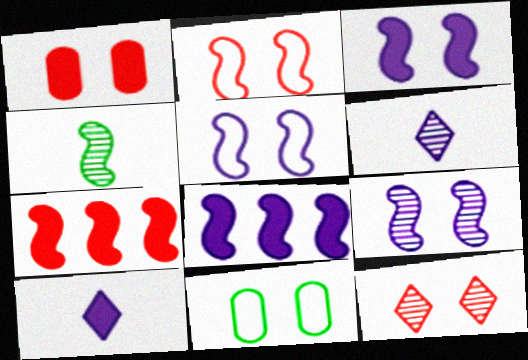[[1, 2, 12], 
[2, 4, 8], 
[3, 5, 9], 
[3, 11, 12], 
[4, 5, 7], 
[6, 7, 11]]